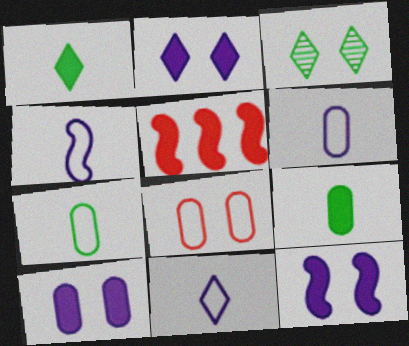[[1, 5, 10], 
[2, 5, 9], 
[2, 10, 12], 
[3, 5, 6], 
[3, 8, 12], 
[4, 6, 11]]